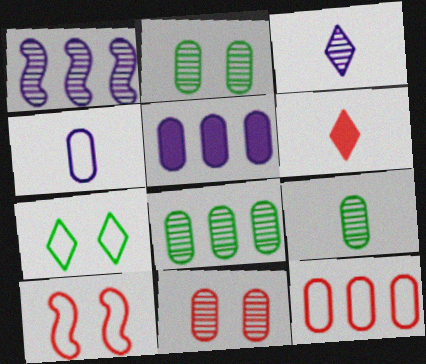[[2, 8, 9], 
[5, 8, 12]]